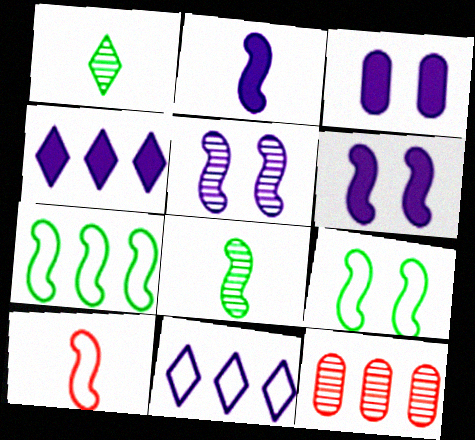[[1, 5, 12], 
[2, 3, 4], 
[2, 8, 10], 
[4, 7, 12]]